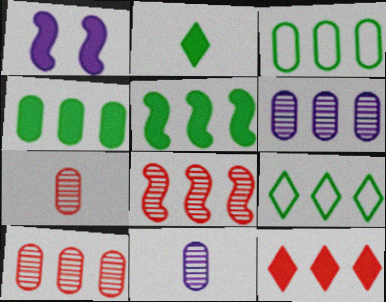[[1, 7, 9]]